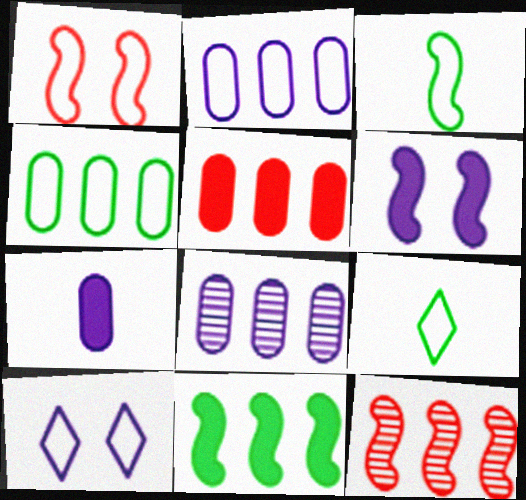[[1, 2, 9], 
[3, 6, 12], 
[4, 5, 8]]